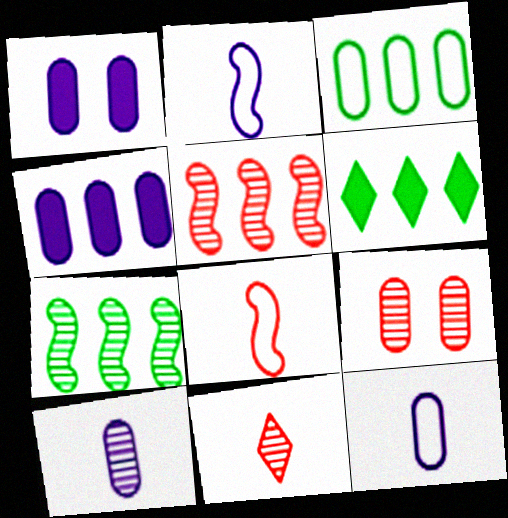[[2, 6, 9], 
[3, 6, 7], 
[5, 9, 11]]